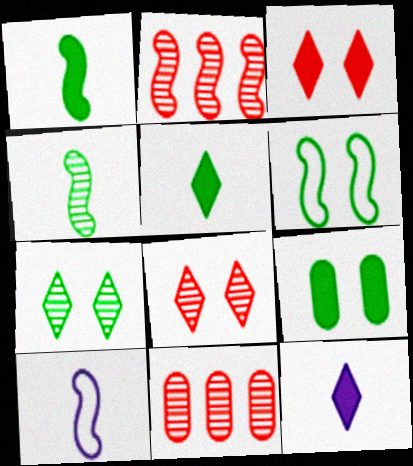[[6, 7, 9], 
[6, 11, 12]]